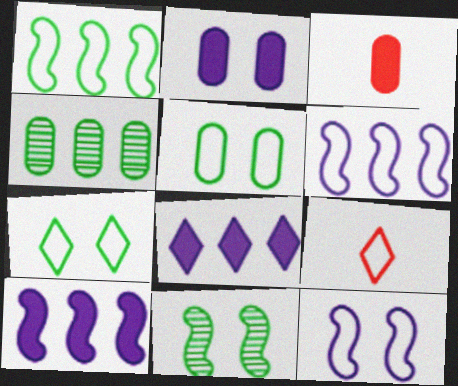[[5, 6, 9]]